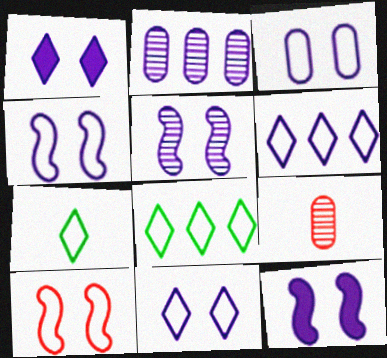[[1, 3, 5], 
[3, 4, 11], 
[4, 5, 12], 
[8, 9, 12]]